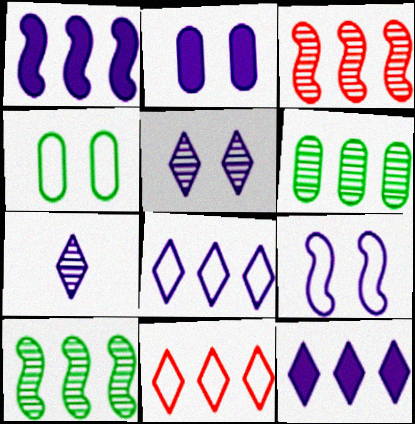[[1, 6, 11], 
[2, 5, 9]]